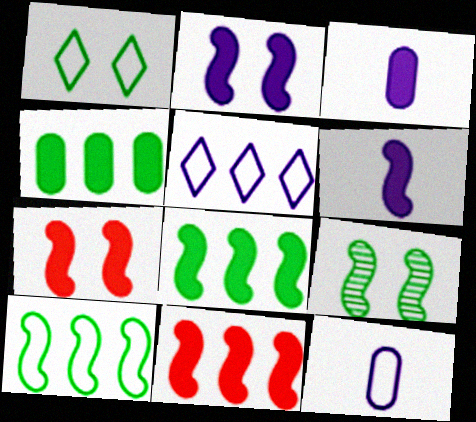[[6, 7, 8]]